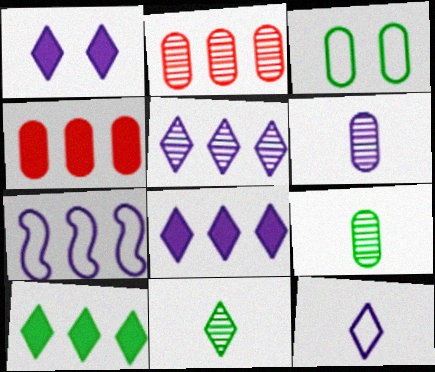[[1, 5, 12], 
[1, 6, 7], 
[2, 7, 10], 
[3, 4, 6]]